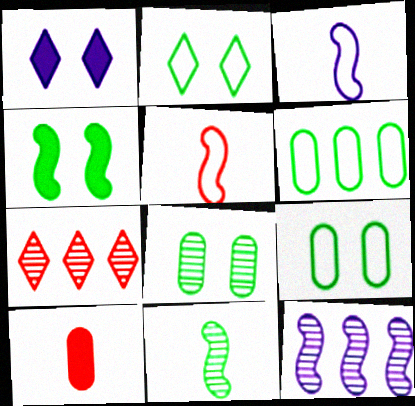[[2, 4, 8], 
[2, 10, 12], 
[4, 5, 12]]